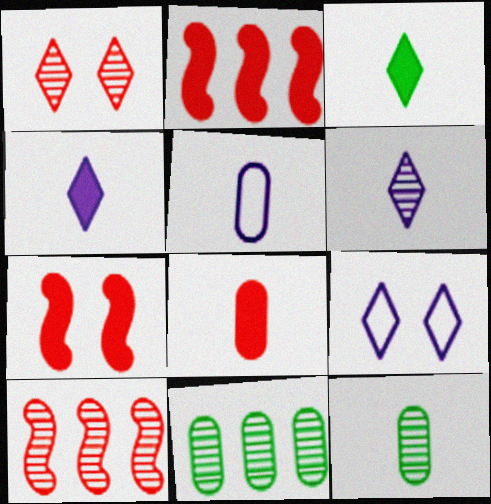[[2, 9, 12], 
[5, 8, 12]]